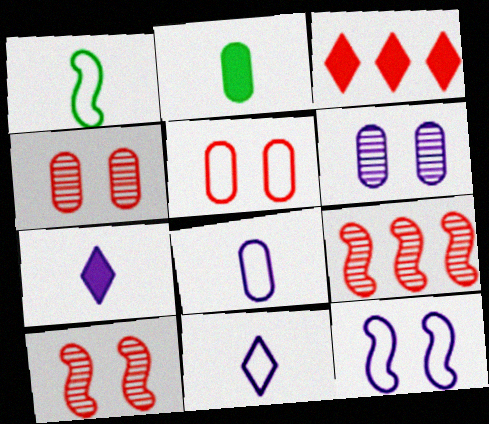[[1, 3, 6]]